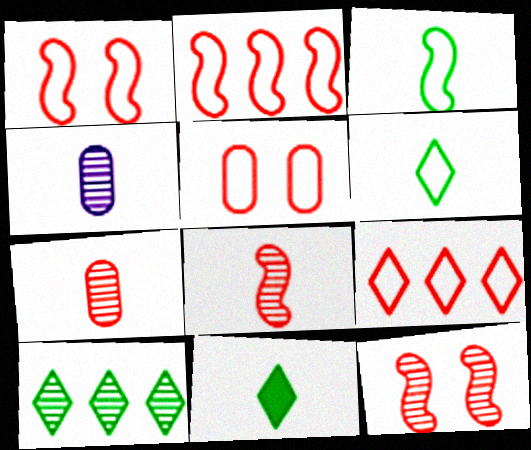[[4, 10, 12]]